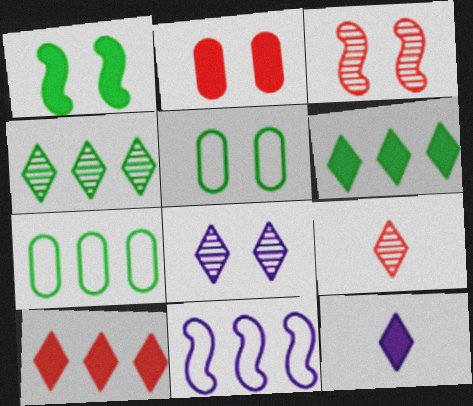[[3, 7, 12], 
[4, 8, 9]]